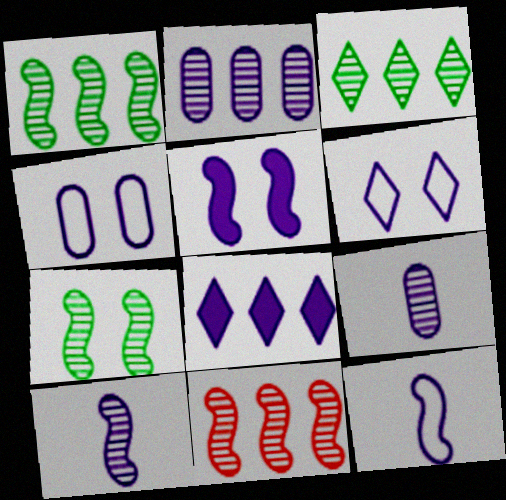[[2, 3, 11], 
[4, 8, 10], 
[7, 10, 11]]